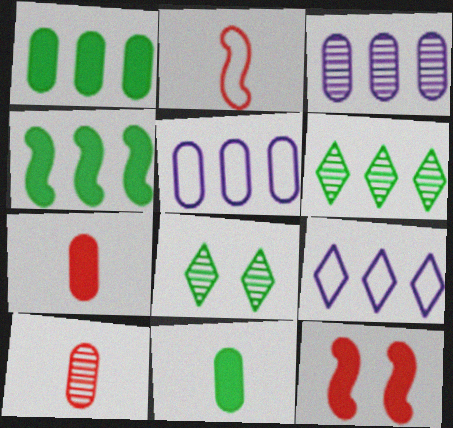[]